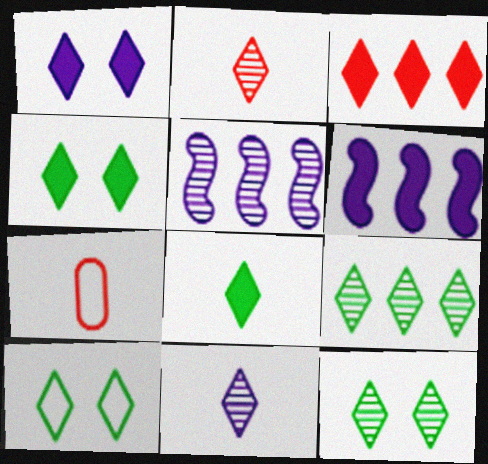[[1, 3, 8], 
[3, 10, 11], 
[4, 5, 7], 
[4, 10, 12], 
[6, 7, 12], 
[8, 9, 10]]